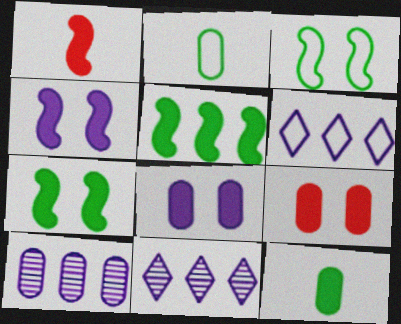[[1, 4, 5], 
[2, 9, 10]]